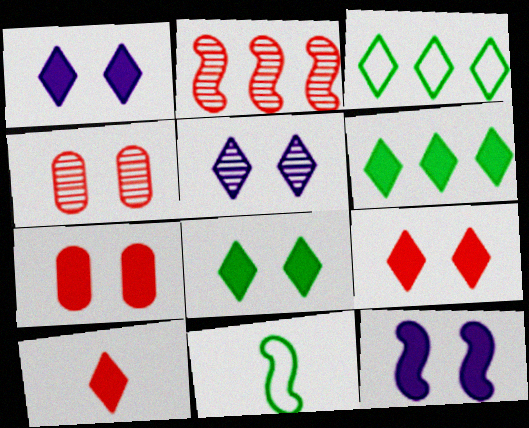[[1, 6, 10], 
[1, 8, 9], 
[2, 11, 12], 
[3, 5, 10], 
[7, 8, 12]]